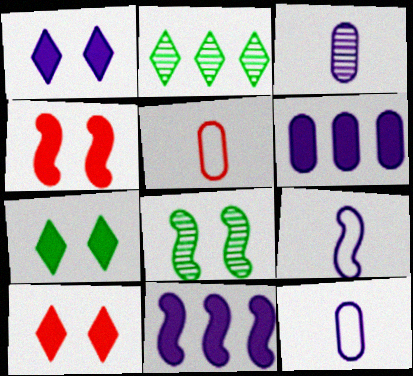[[1, 7, 10], 
[2, 4, 12]]